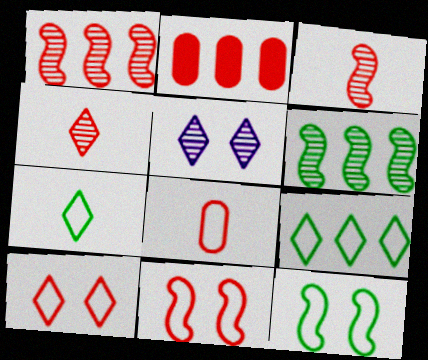[[2, 3, 10], 
[2, 4, 11]]